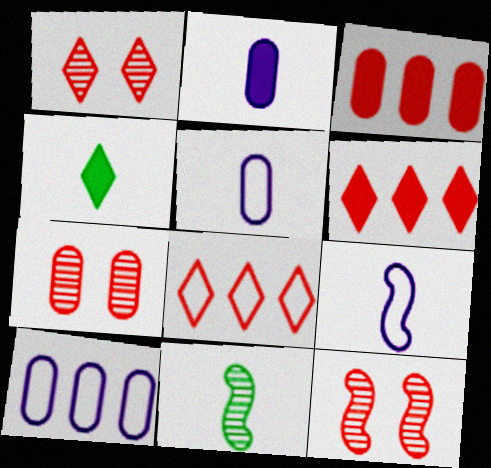[[1, 7, 12], 
[4, 10, 12]]